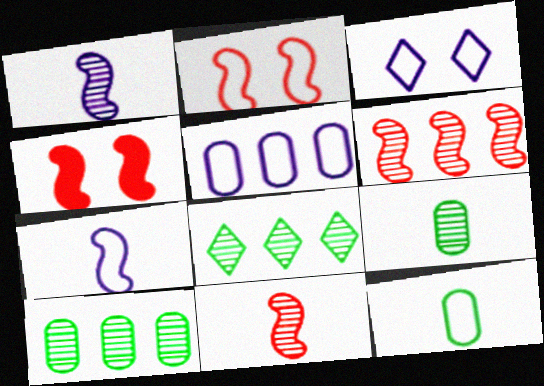[[3, 5, 7]]